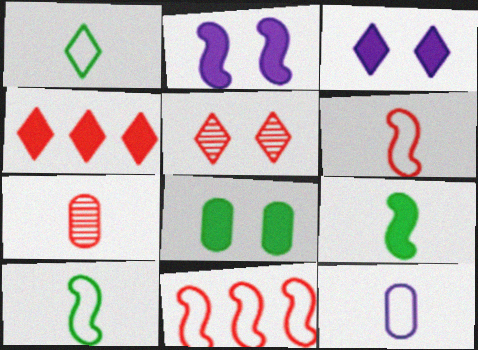[[1, 6, 12]]